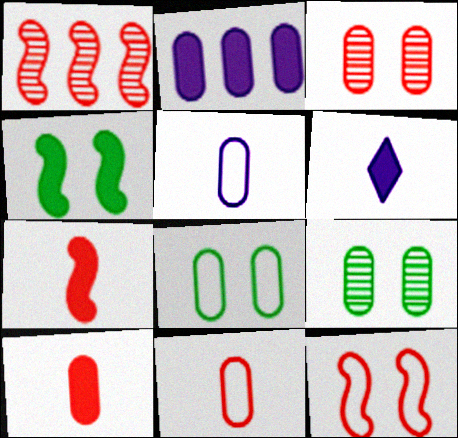[[1, 6, 8], 
[1, 7, 12], 
[2, 9, 11]]